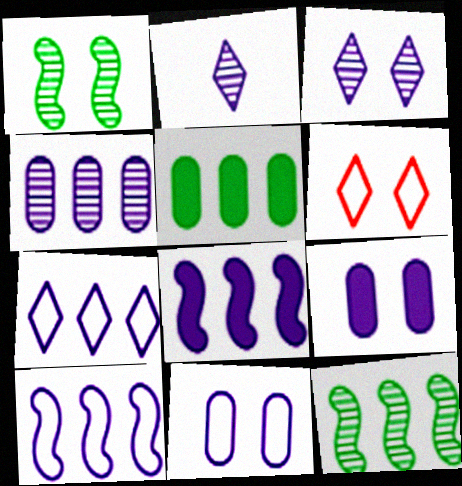[[1, 6, 9], 
[2, 8, 11], 
[2, 9, 10], 
[4, 7, 8]]